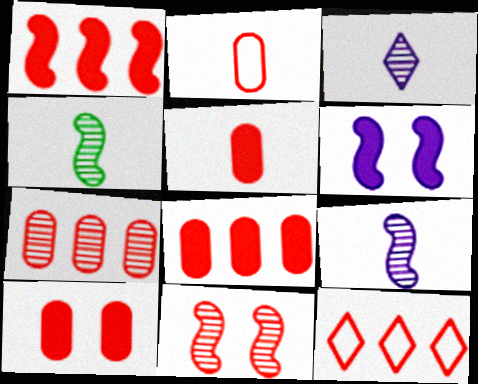[[1, 7, 12], 
[2, 7, 10], 
[5, 8, 10], 
[5, 11, 12]]